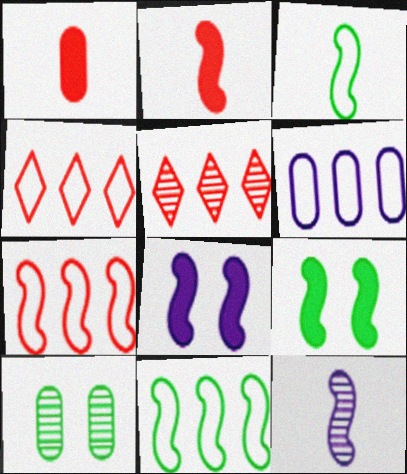[[1, 6, 10], 
[2, 3, 12], 
[4, 6, 11], 
[5, 10, 12], 
[7, 9, 12]]